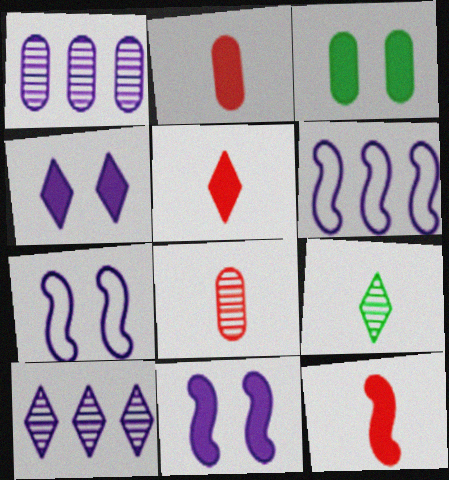[[2, 5, 12]]